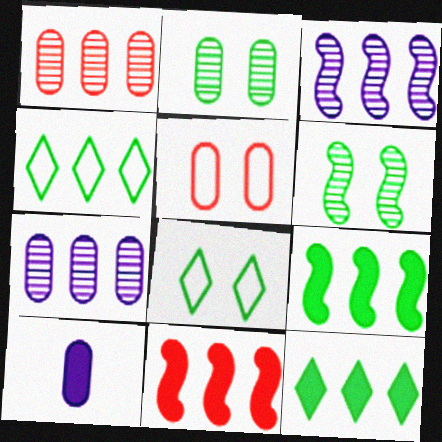[[4, 7, 11]]